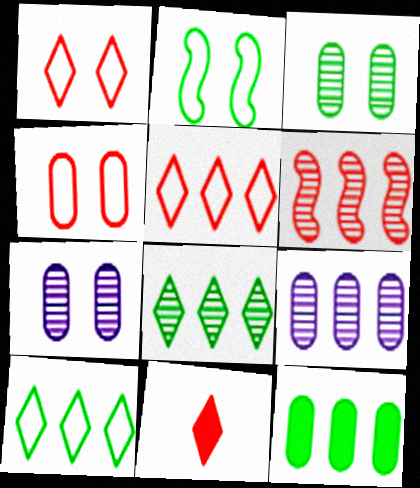[[2, 9, 11], 
[4, 6, 11], 
[6, 8, 9]]